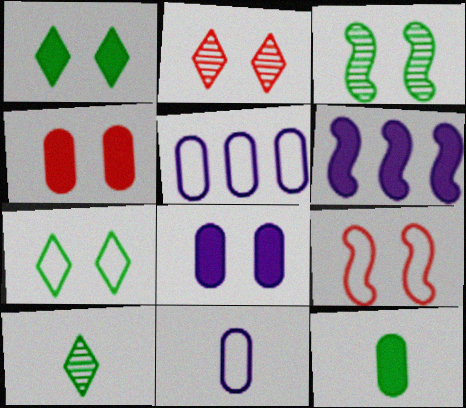[[2, 4, 9]]